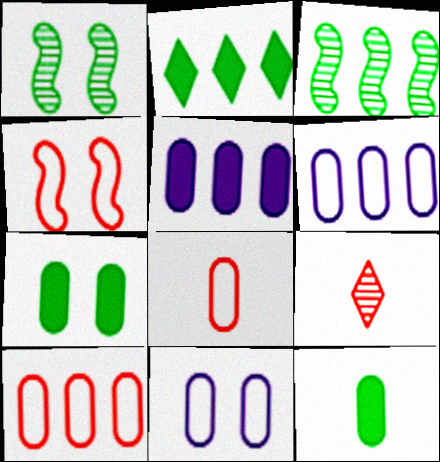[]